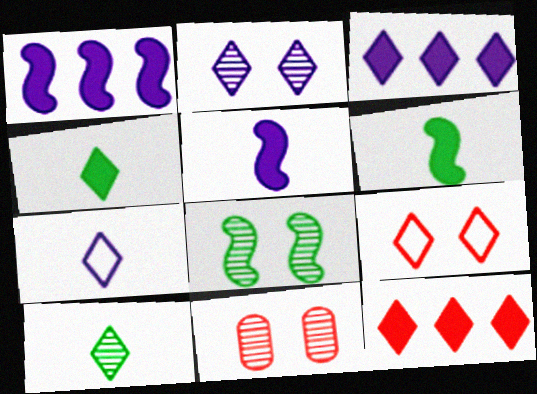[[2, 3, 7], 
[2, 8, 11], 
[3, 9, 10]]